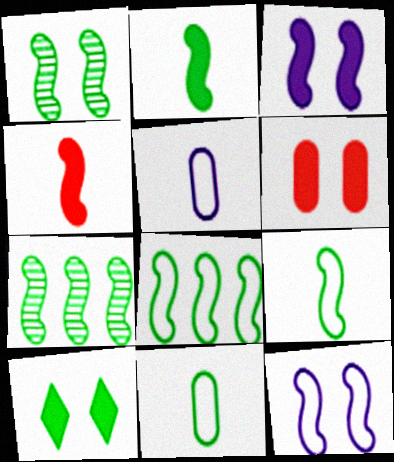[[1, 2, 8], 
[3, 6, 10], 
[4, 7, 12], 
[7, 10, 11]]